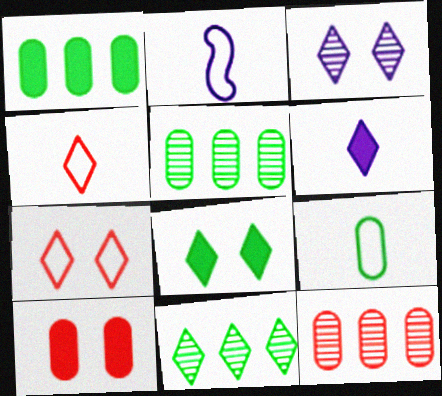[[2, 4, 9], 
[2, 8, 12], 
[2, 10, 11], 
[3, 7, 8], 
[6, 7, 11]]